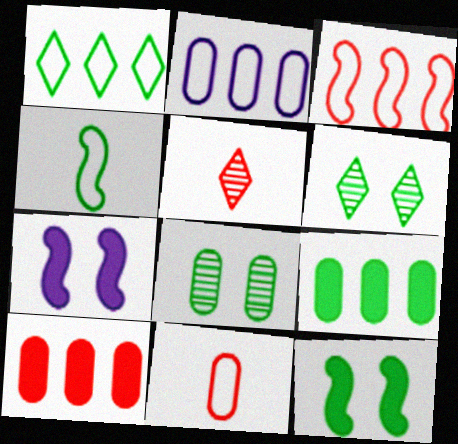[[1, 2, 3], 
[2, 5, 12], 
[4, 6, 9]]